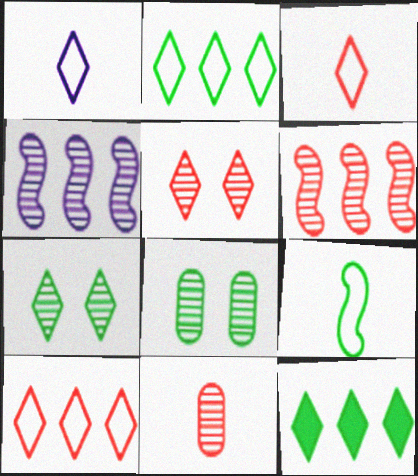[[1, 5, 12], 
[4, 7, 11], 
[5, 6, 11], 
[8, 9, 12]]